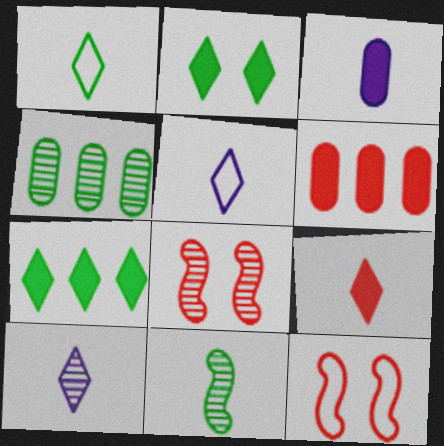[[1, 9, 10], 
[4, 8, 10]]